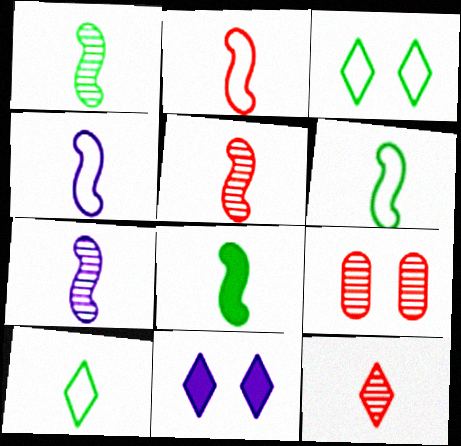[[1, 5, 7], 
[1, 6, 8], 
[2, 4, 6], 
[2, 7, 8], 
[4, 5, 8]]